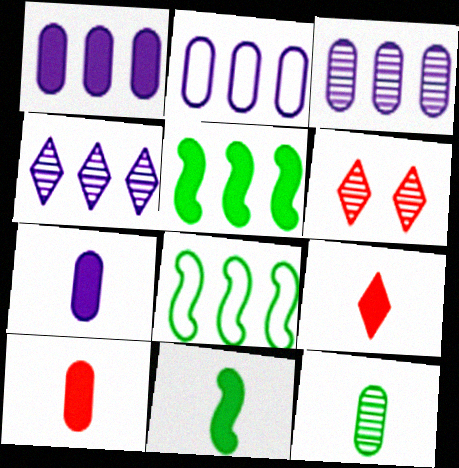[[1, 2, 3], 
[2, 6, 11], 
[6, 7, 8], 
[7, 9, 11]]